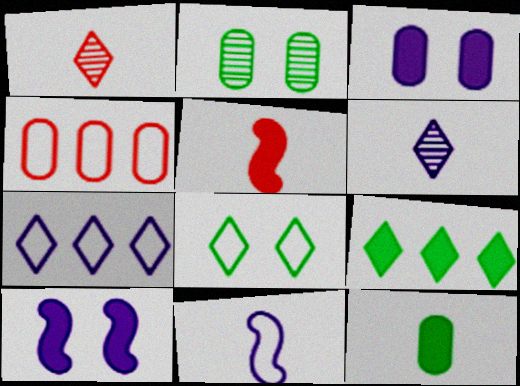[[1, 11, 12], 
[2, 5, 7], 
[3, 5, 9], 
[4, 8, 11]]